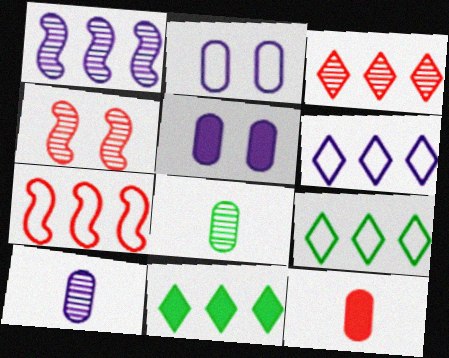[[3, 6, 11]]